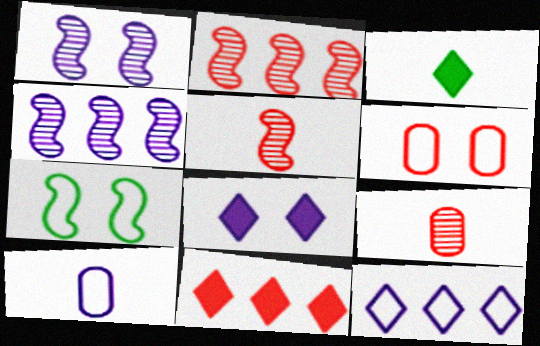[[3, 4, 6], 
[3, 5, 10], 
[3, 8, 11], 
[4, 8, 10], 
[5, 6, 11]]